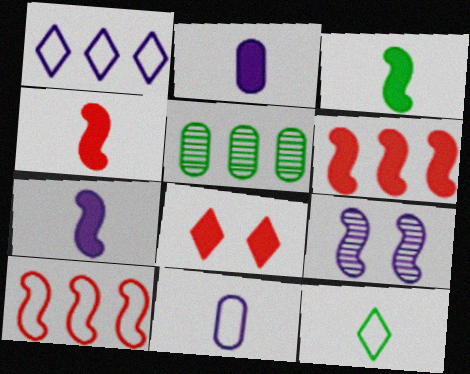[[1, 2, 9], 
[1, 5, 6], 
[3, 4, 7], 
[3, 9, 10]]